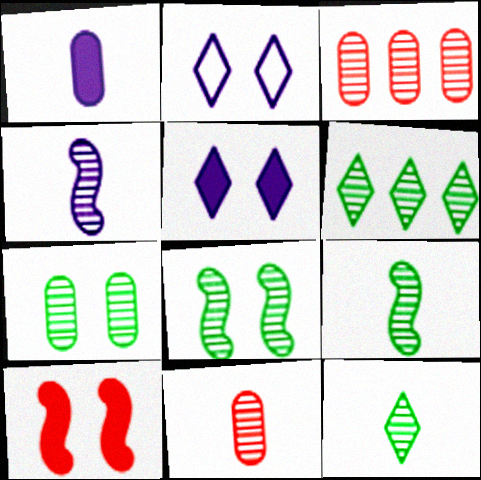[[2, 7, 10], 
[4, 11, 12], 
[6, 7, 9]]